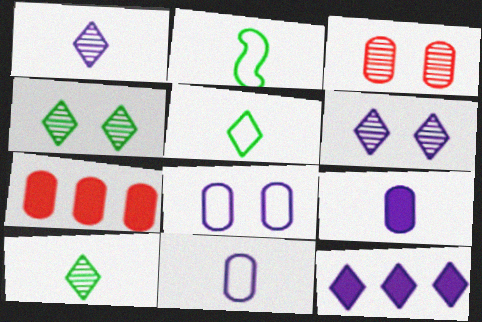[[2, 3, 12], 
[2, 6, 7]]